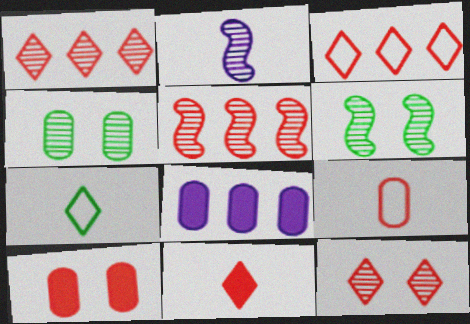[[1, 2, 4], 
[2, 5, 6], 
[3, 11, 12], 
[4, 8, 9]]